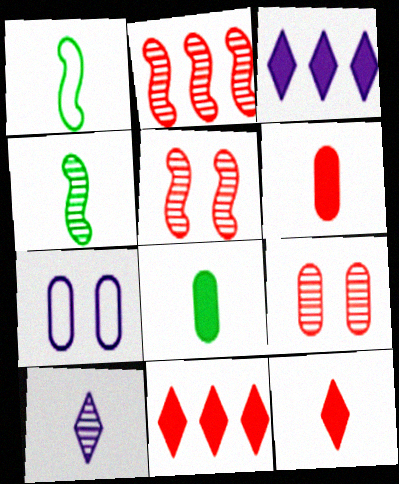[[1, 3, 9], 
[1, 6, 10], 
[4, 7, 11]]